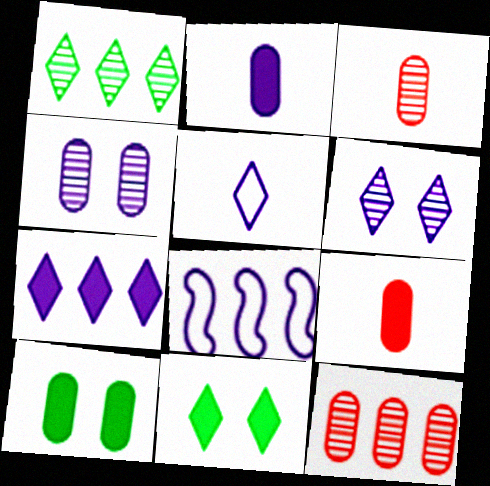[[2, 6, 8], 
[3, 8, 11], 
[5, 6, 7]]